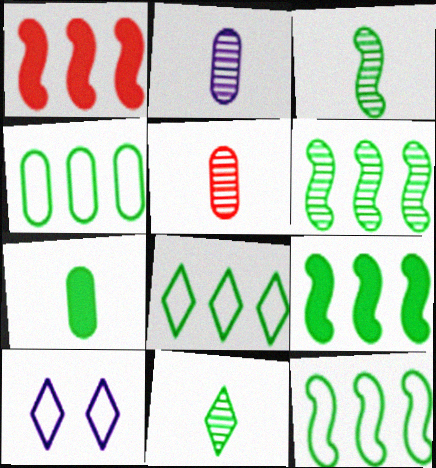[[4, 8, 12], 
[5, 9, 10], 
[6, 9, 12]]